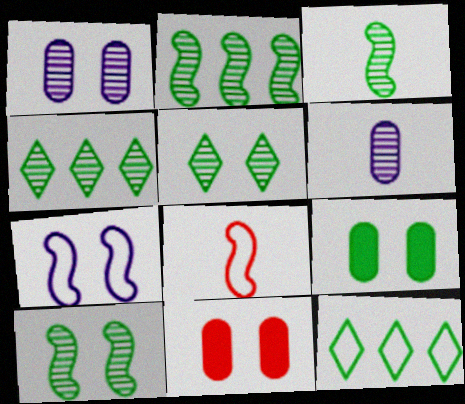[[2, 3, 10], 
[3, 9, 12], 
[5, 7, 11]]